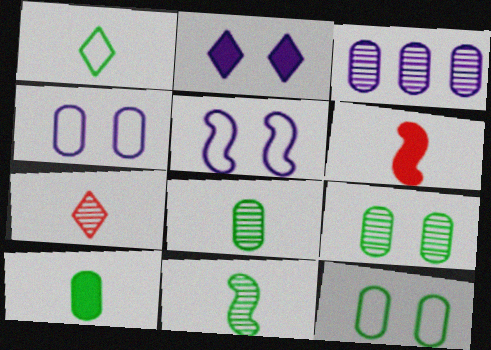[[1, 10, 11]]